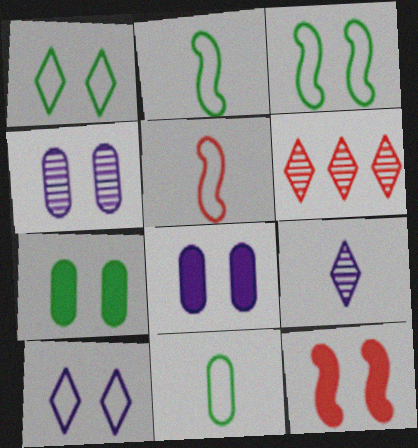[[1, 4, 12], 
[2, 6, 8]]